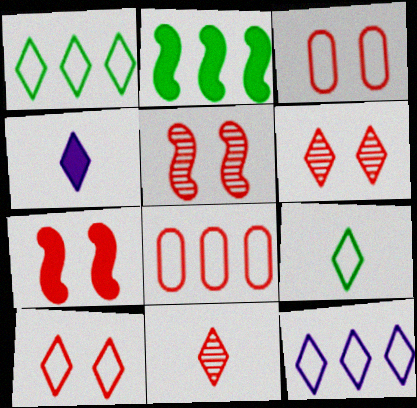[[1, 4, 6], 
[3, 6, 7], 
[4, 9, 11], 
[7, 8, 11], 
[9, 10, 12]]